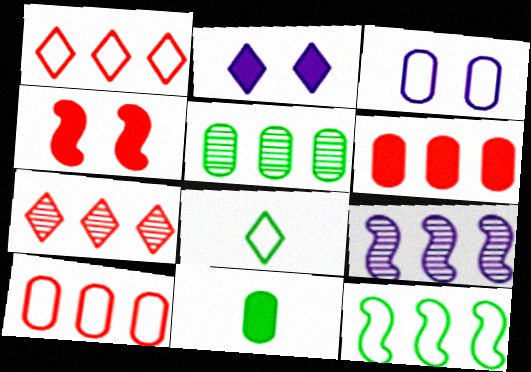[[2, 7, 8], 
[5, 7, 9]]